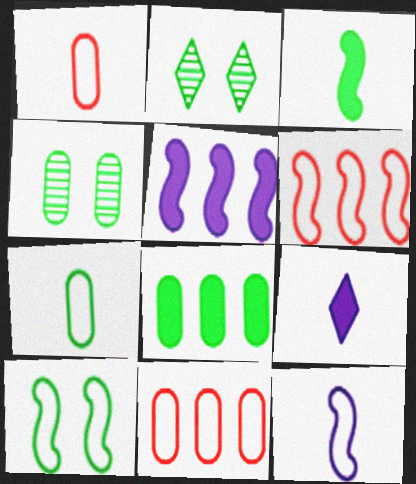[[1, 2, 5], 
[4, 6, 9], 
[4, 7, 8], 
[6, 10, 12]]